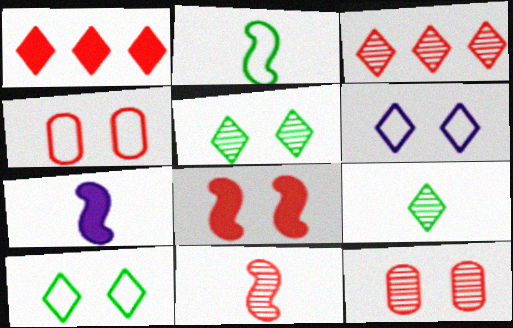[[1, 4, 11], 
[1, 6, 9], 
[2, 7, 11], 
[3, 11, 12]]